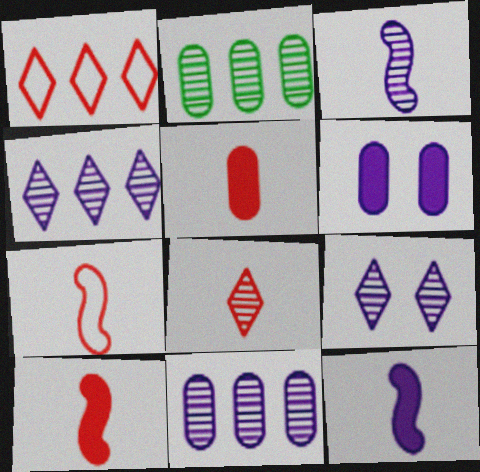[[3, 9, 11], 
[5, 7, 8]]